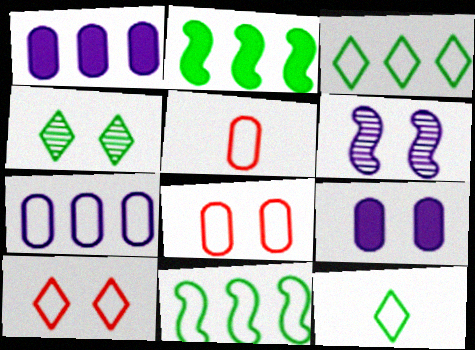[]